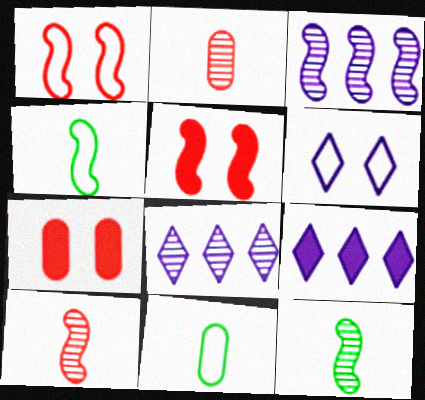[[3, 4, 5], 
[4, 7, 8], 
[5, 8, 11]]